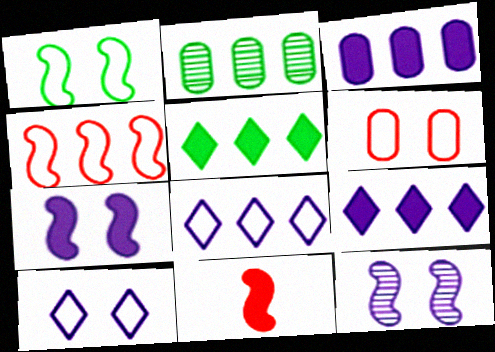[[1, 6, 10], 
[2, 4, 9], 
[2, 10, 11]]